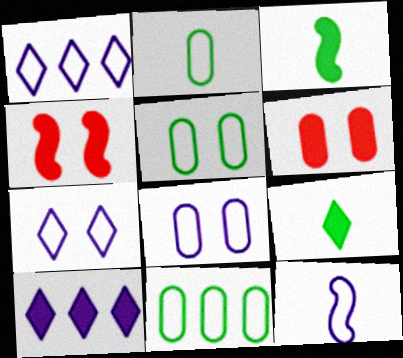[[1, 8, 12], 
[2, 5, 11], 
[3, 6, 10]]